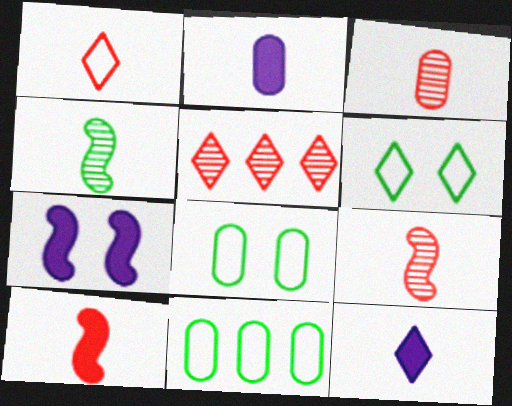[[1, 2, 4], 
[1, 3, 10], 
[5, 6, 12]]